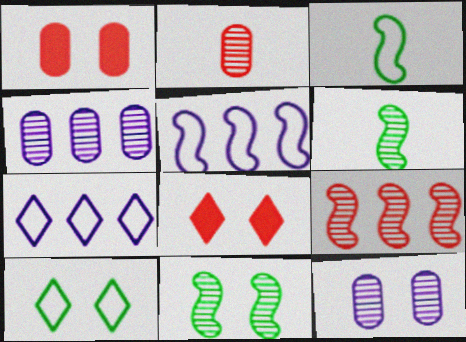[[1, 6, 7], 
[3, 4, 8]]